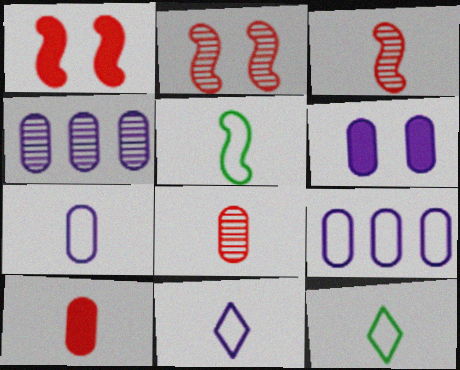[[1, 4, 12], 
[4, 6, 7]]